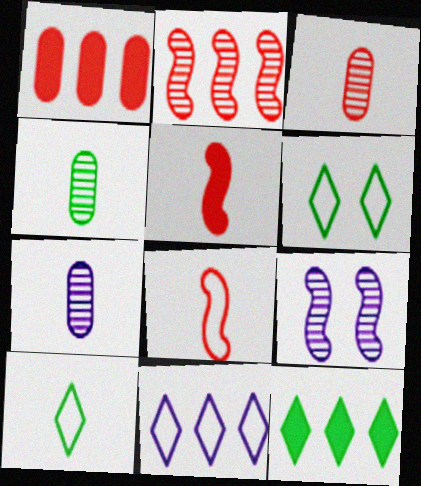[[1, 9, 10], 
[3, 4, 7], 
[5, 7, 10]]